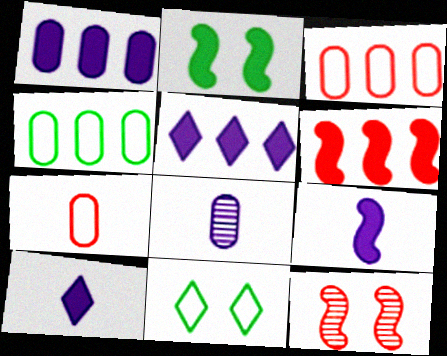[[2, 6, 9], 
[4, 10, 12], 
[6, 8, 11]]